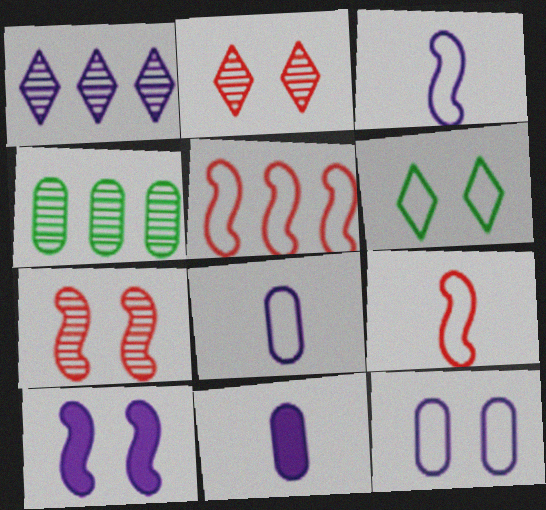[[1, 8, 10], 
[5, 6, 8]]